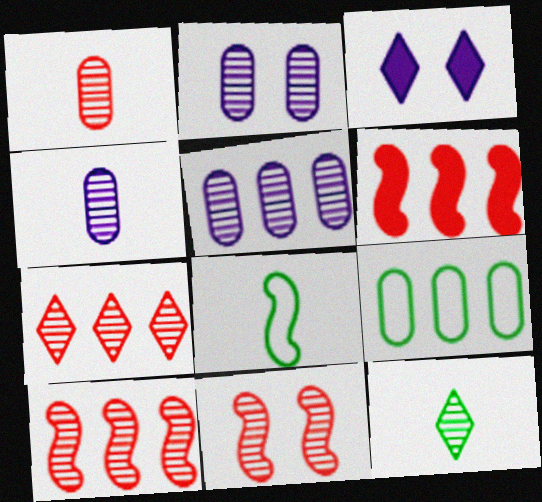[[1, 7, 11], 
[2, 4, 5], 
[2, 10, 12], 
[5, 11, 12]]